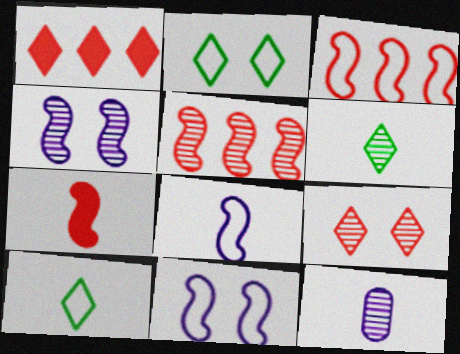[[7, 10, 12]]